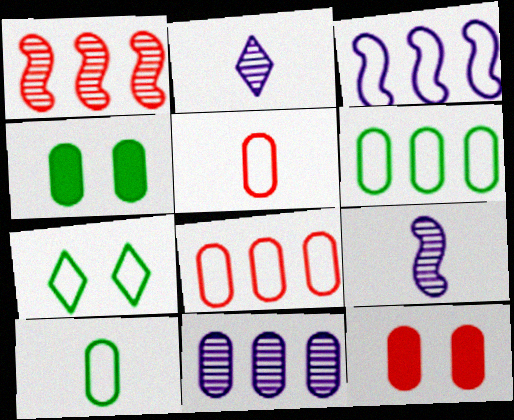[[3, 5, 7], 
[4, 5, 11], 
[10, 11, 12]]